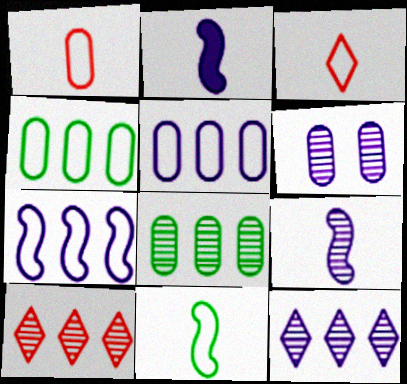[[6, 9, 12]]